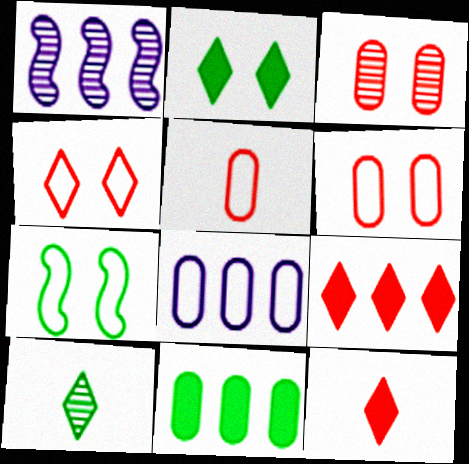[[1, 2, 5], 
[1, 3, 10], 
[7, 10, 11]]